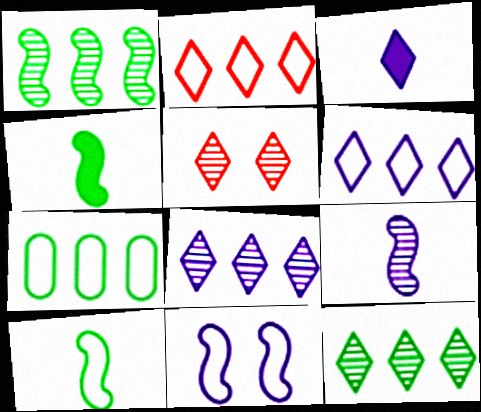[]